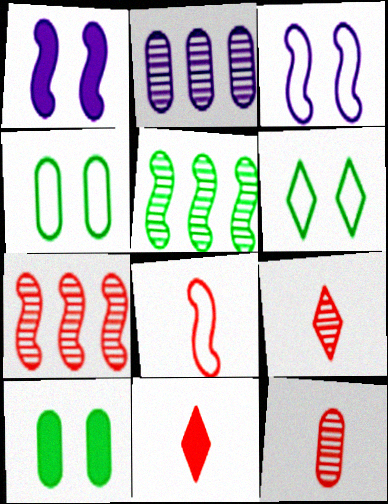[[1, 5, 8], 
[8, 11, 12]]